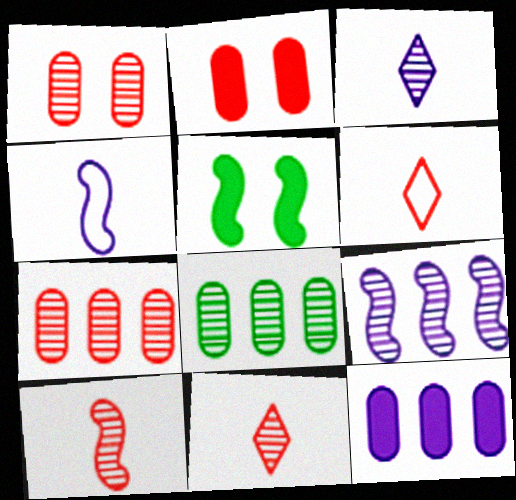[]